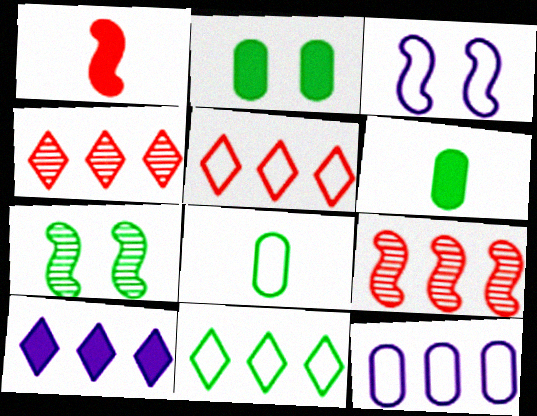[[1, 2, 10], 
[3, 4, 6], 
[3, 5, 8], 
[4, 10, 11], 
[6, 7, 11]]